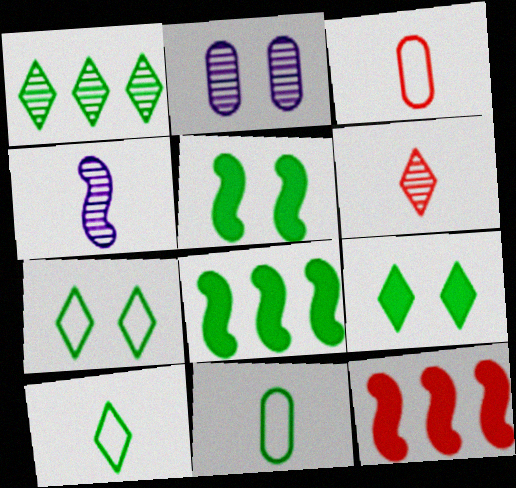[[1, 5, 11], 
[1, 9, 10], 
[2, 10, 12]]